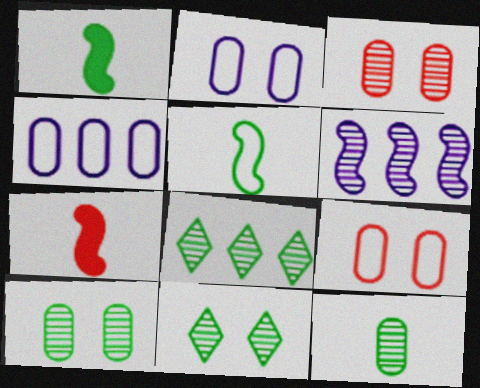[[2, 7, 8], 
[4, 7, 11]]